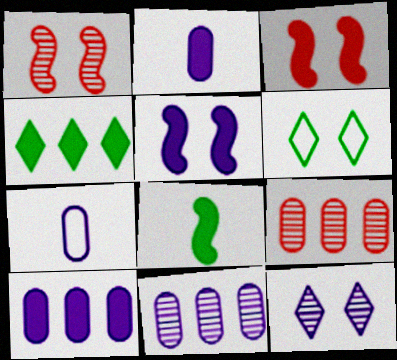[[1, 4, 7], 
[2, 3, 4]]